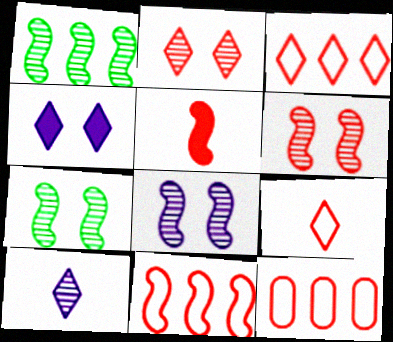[[2, 5, 12], 
[3, 11, 12], 
[5, 6, 11], 
[6, 7, 8]]